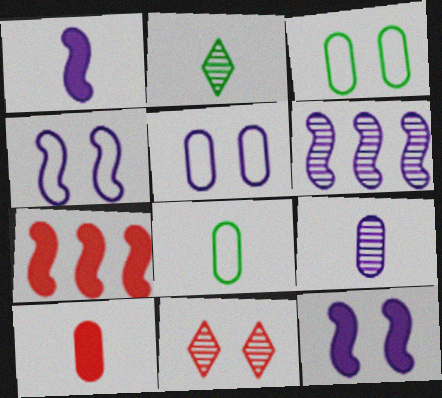[[1, 4, 6], 
[2, 5, 7], 
[3, 11, 12], 
[8, 9, 10]]